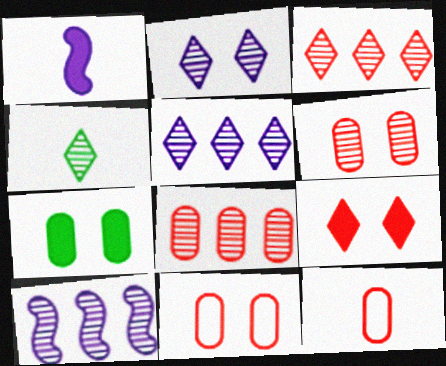[[1, 4, 12], 
[2, 3, 4], 
[4, 6, 10]]